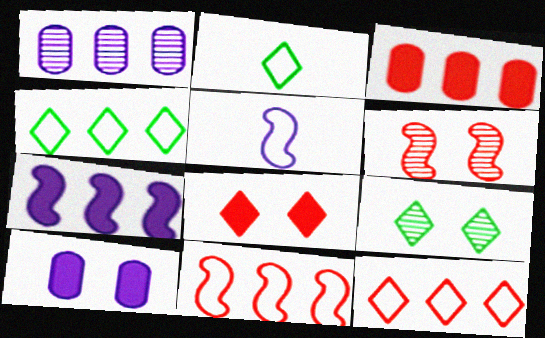[[3, 5, 9]]